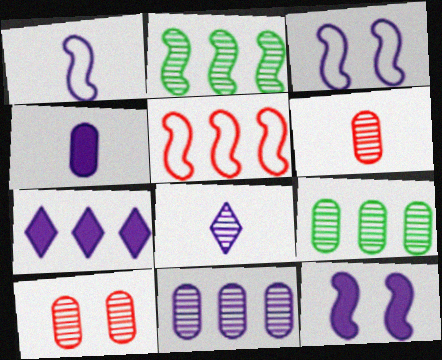[[1, 4, 8], 
[2, 8, 10], 
[4, 7, 12], 
[5, 7, 9]]